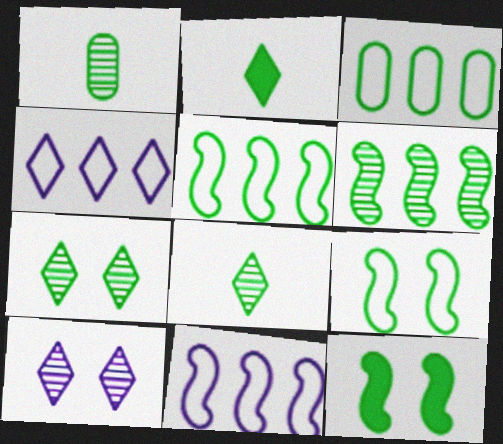[[1, 6, 7], 
[3, 8, 12]]